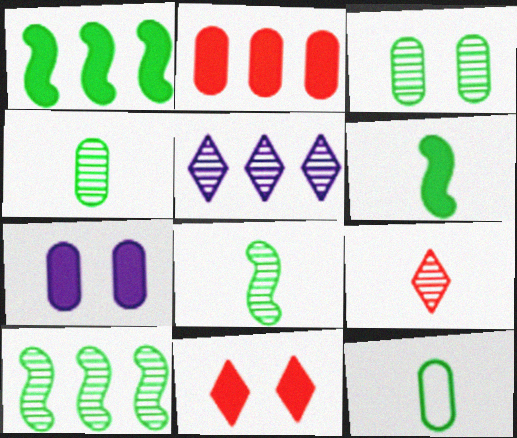[]